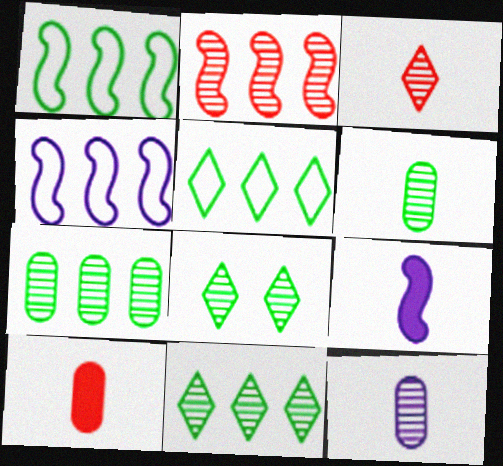[[2, 8, 12], 
[4, 8, 10]]